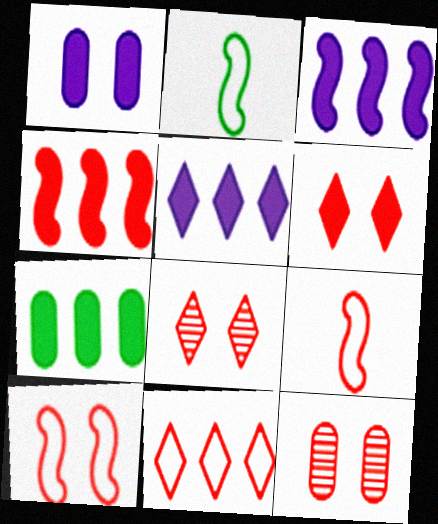[[2, 5, 12], 
[4, 5, 7], 
[6, 10, 12]]